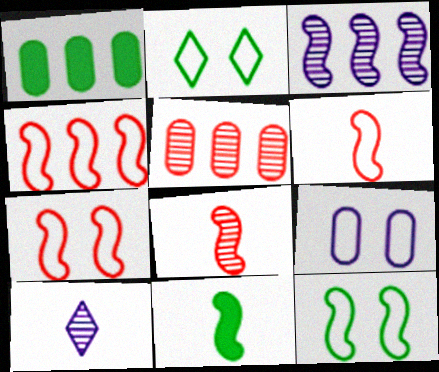[[1, 7, 10], 
[2, 7, 9], 
[3, 7, 11], 
[4, 6, 7]]